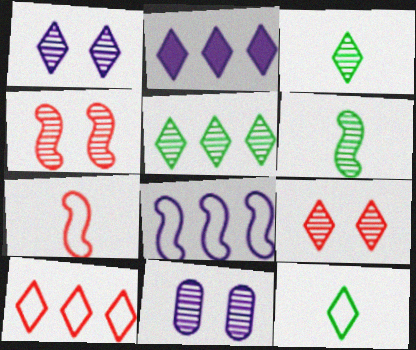[[2, 5, 10], 
[2, 9, 12]]